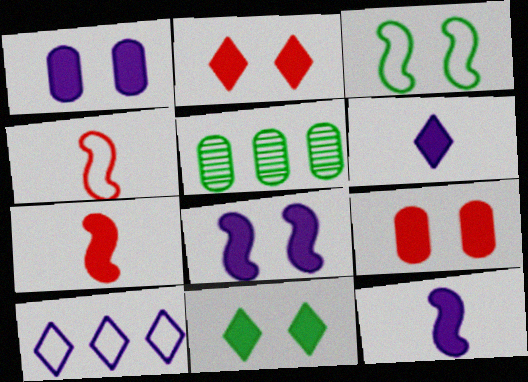[[8, 9, 11]]